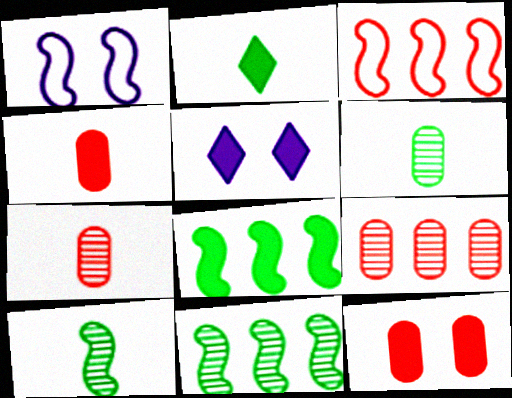[[1, 2, 9], 
[3, 5, 6], 
[4, 5, 8]]